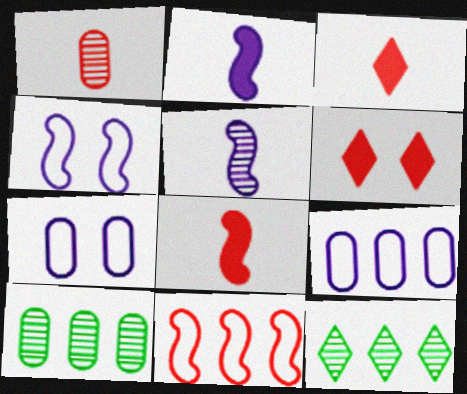[[1, 6, 11], 
[3, 4, 10], 
[7, 8, 12]]